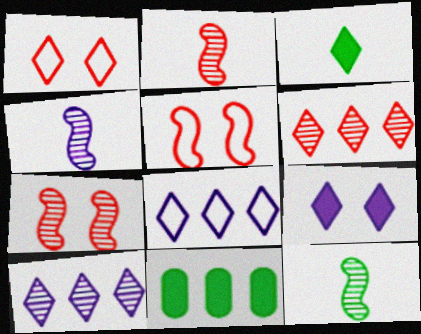[[1, 3, 10], 
[1, 4, 11], 
[2, 4, 12]]